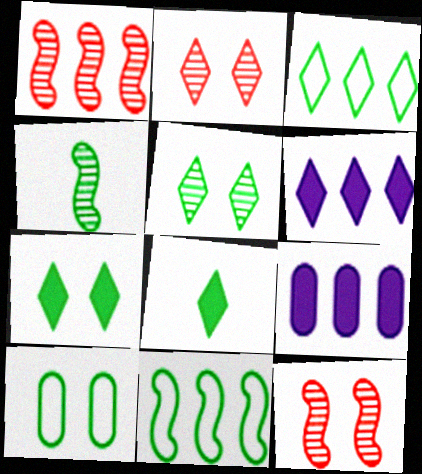[[1, 3, 9], 
[3, 5, 8]]